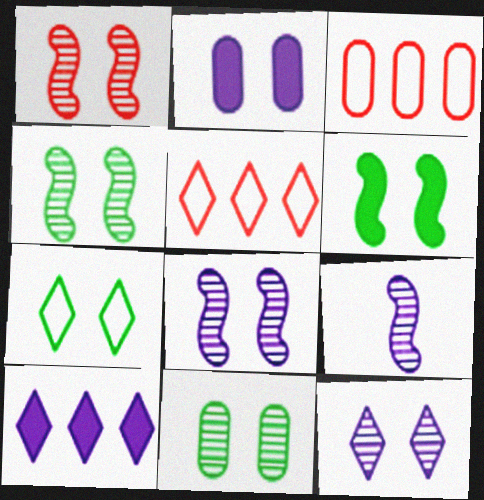[[1, 2, 7], 
[1, 4, 8], 
[1, 11, 12], 
[6, 7, 11]]